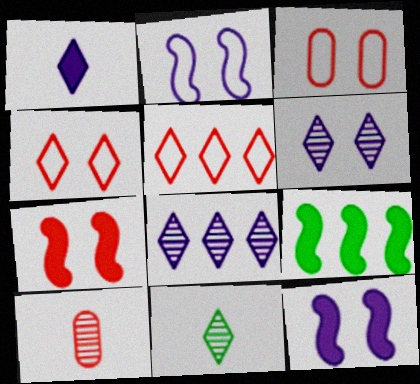[[5, 7, 10]]